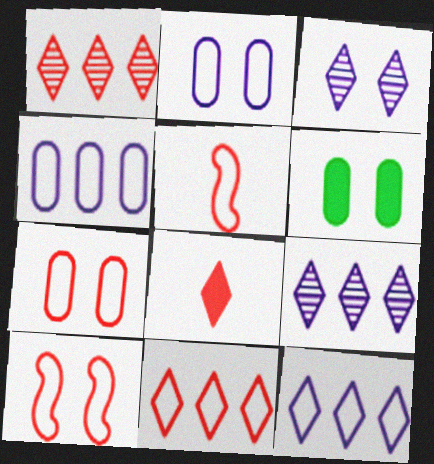[[3, 6, 10], 
[5, 6, 9], 
[5, 7, 11]]